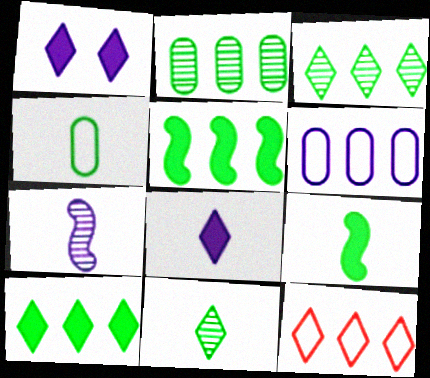[[1, 6, 7], 
[1, 11, 12], 
[4, 9, 11]]